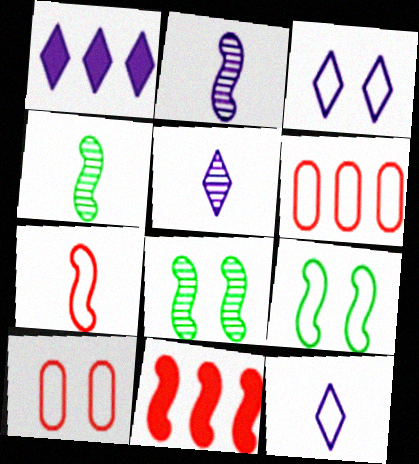[[1, 3, 5], 
[1, 4, 10], 
[2, 9, 11], 
[3, 9, 10], 
[6, 9, 12]]